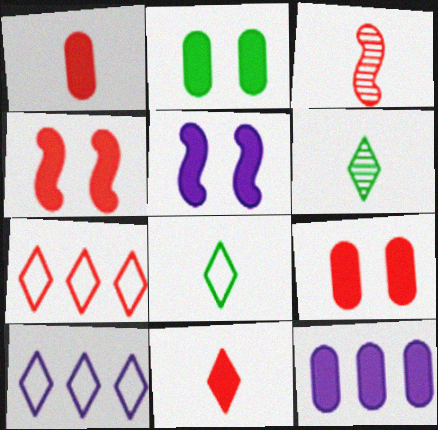[[1, 2, 12], 
[2, 3, 10], 
[3, 7, 9]]